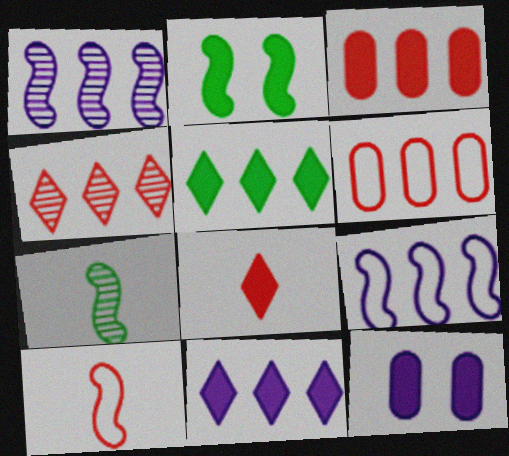[[1, 2, 10], 
[1, 5, 6]]